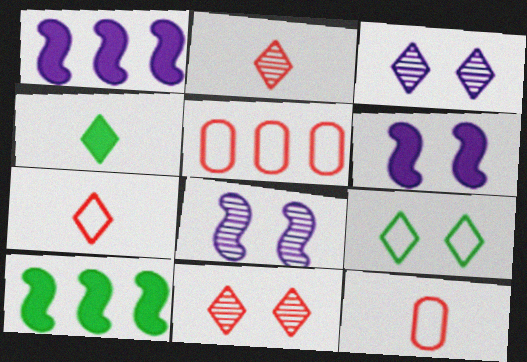[[3, 10, 12], 
[4, 5, 8]]